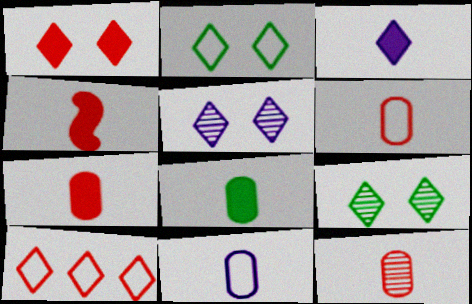[[1, 2, 5], 
[3, 4, 8], 
[3, 9, 10], 
[6, 7, 12], 
[8, 11, 12]]